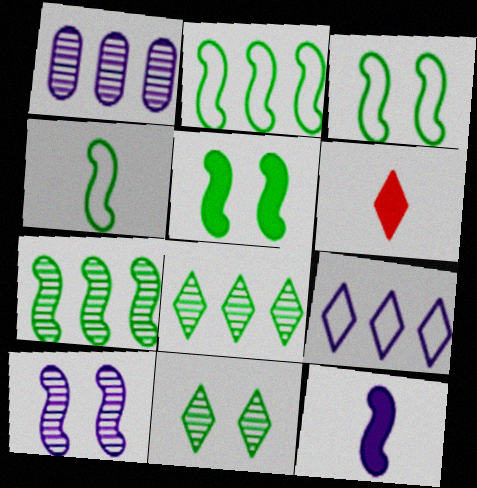[[1, 3, 6], 
[2, 3, 4], 
[4, 5, 7], 
[6, 9, 11]]